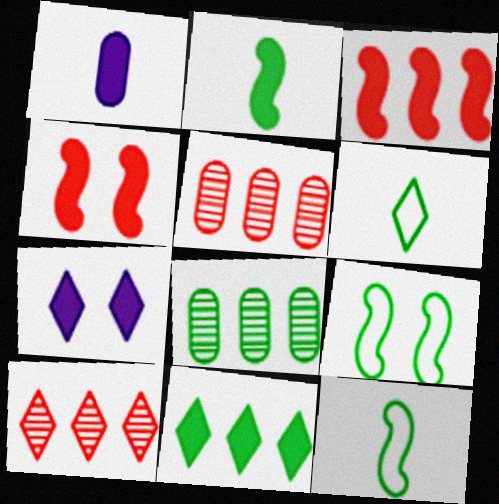[[1, 4, 11], 
[1, 9, 10], 
[5, 7, 12], 
[6, 7, 10]]